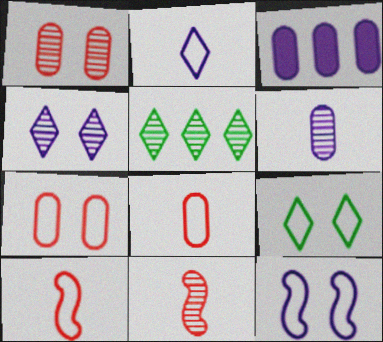[[3, 9, 11], 
[7, 9, 12]]